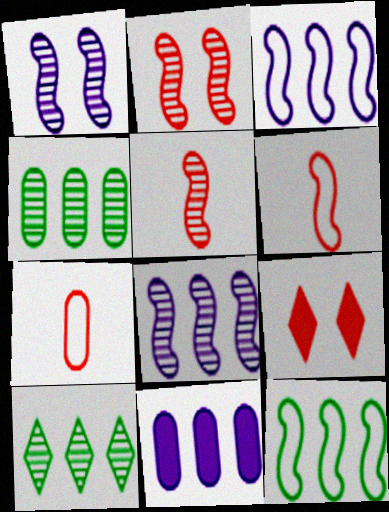[]